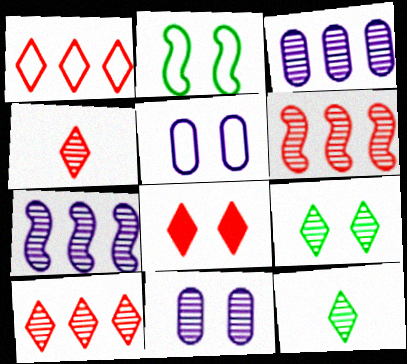[[1, 4, 8], 
[2, 8, 11], 
[6, 11, 12]]